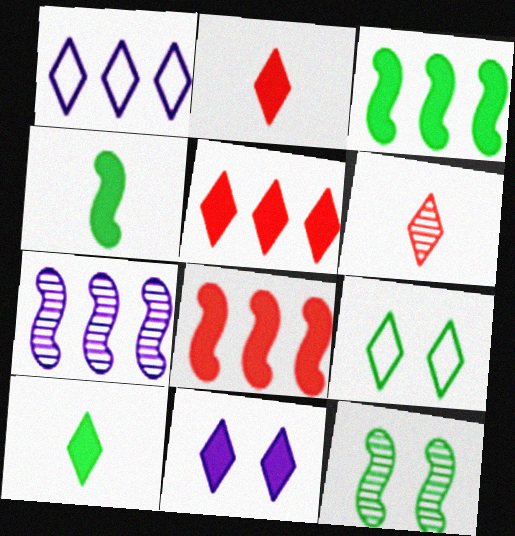[[5, 10, 11]]